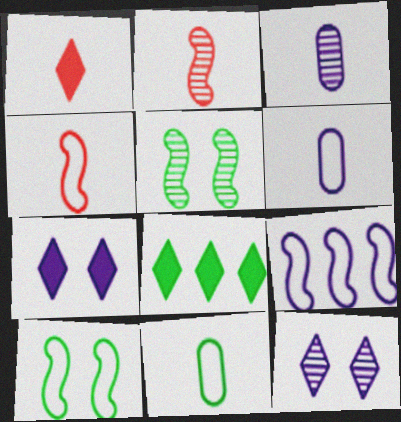[[1, 7, 8], 
[3, 7, 9], 
[4, 9, 10], 
[5, 8, 11]]